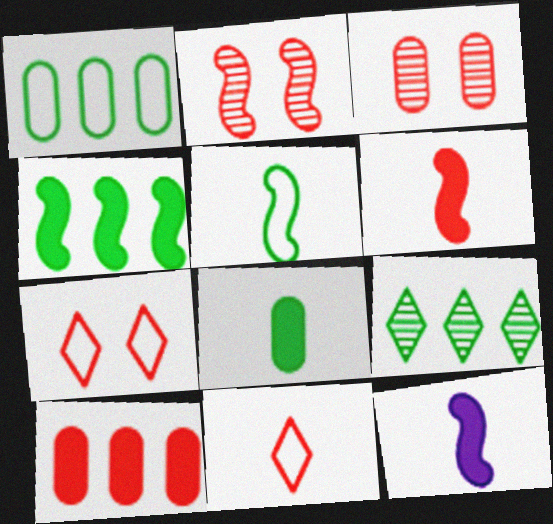[[1, 4, 9], 
[2, 10, 11]]